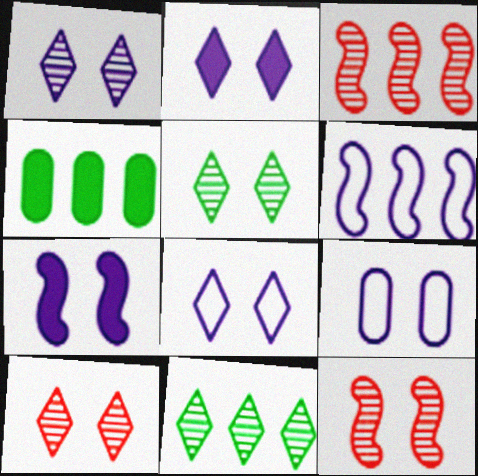[[1, 2, 8], 
[1, 5, 10], 
[1, 7, 9]]